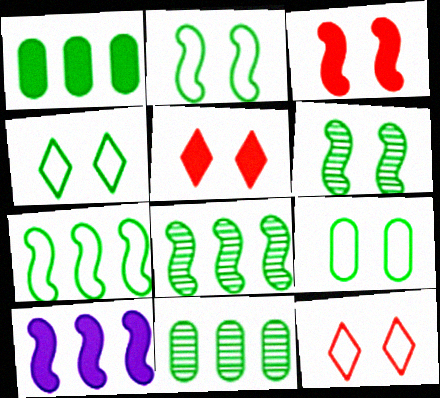[[2, 4, 9]]